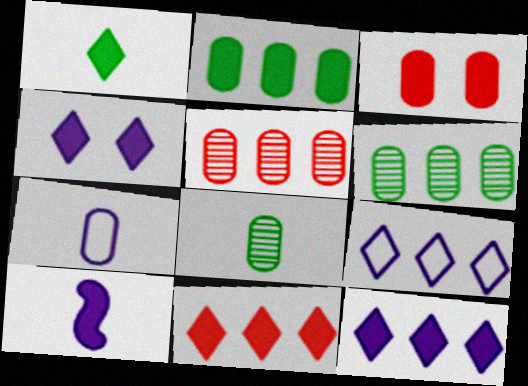[[1, 4, 11], 
[3, 6, 7]]